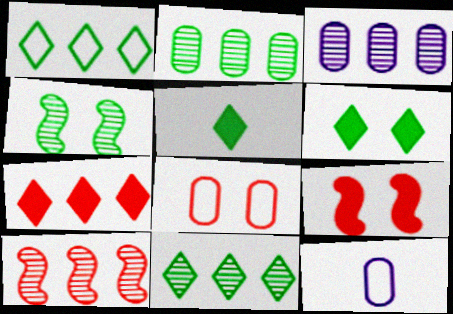[[3, 10, 11], 
[4, 7, 12], 
[6, 10, 12], 
[9, 11, 12]]